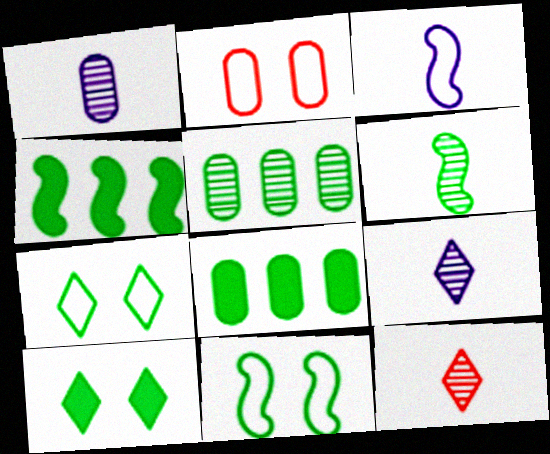[[1, 2, 8], 
[1, 6, 12], 
[2, 4, 9], 
[4, 6, 11], 
[6, 7, 8]]